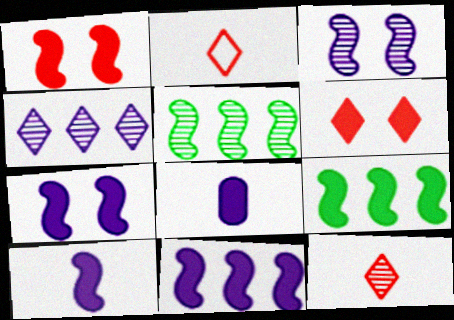[[1, 9, 10], 
[6, 8, 9], 
[7, 10, 11]]